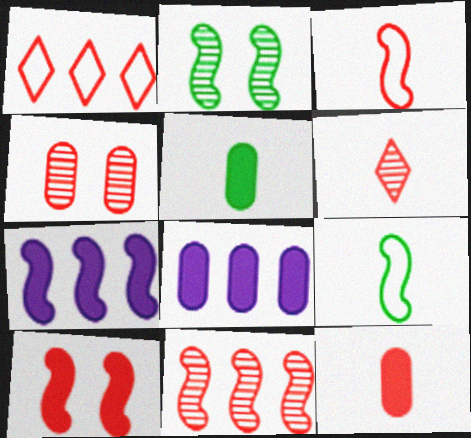[[2, 3, 7], 
[3, 6, 12], 
[3, 10, 11], 
[4, 6, 11]]